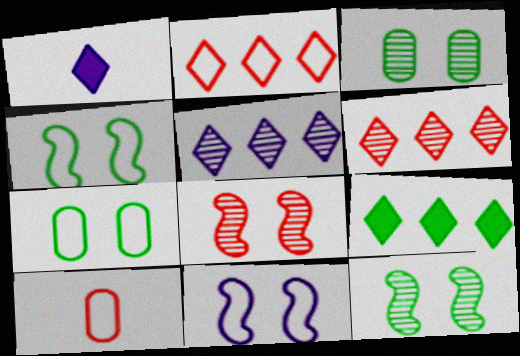[[2, 5, 9]]